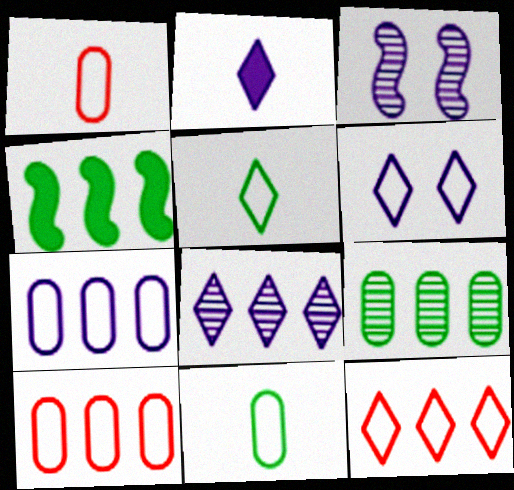[[2, 3, 7], 
[2, 6, 8], 
[4, 8, 10], 
[5, 6, 12]]